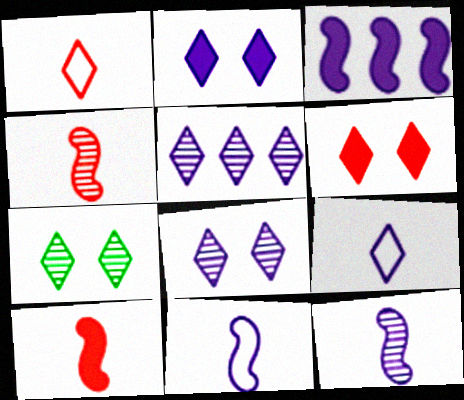[[2, 5, 9]]